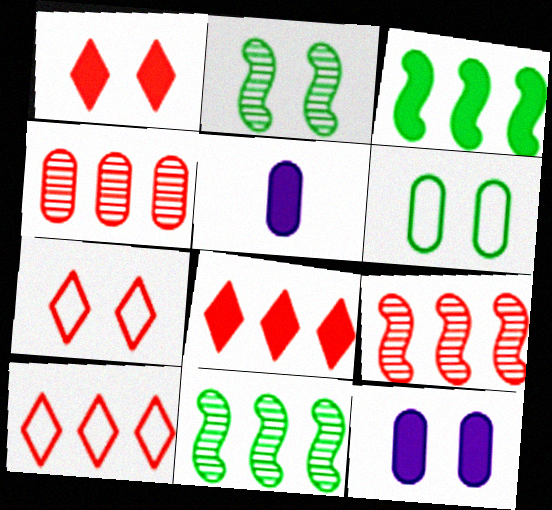[[1, 3, 5], 
[2, 5, 10], 
[2, 7, 12], 
[4, 5, 6], 
[5, 7, 11]]